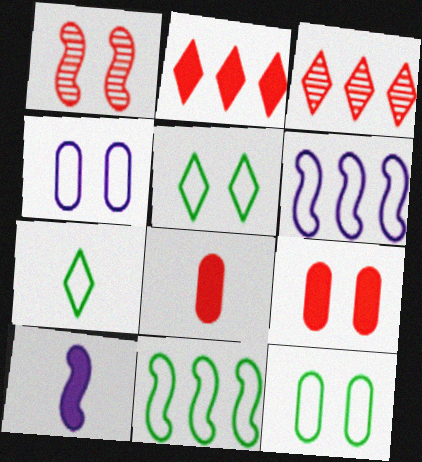[[1, 10, 11], 
[3, 10, 12], 
[7, 11, 12]]